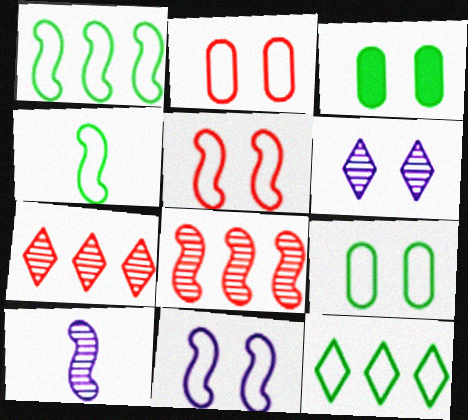[[3, 5, 6], 
[4, 9, 12]]